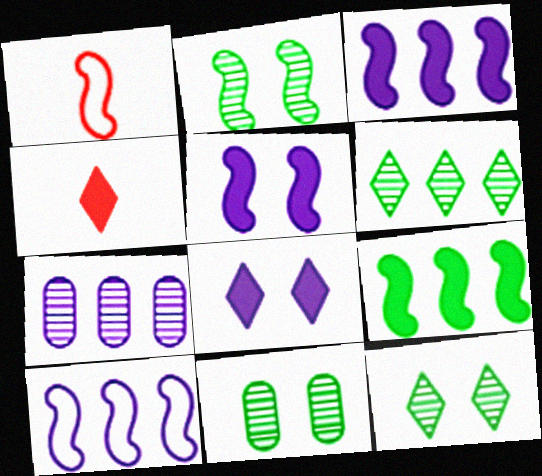[[1, 2, 3], 
[2, 11, 12], 
[4, 10, 11]]